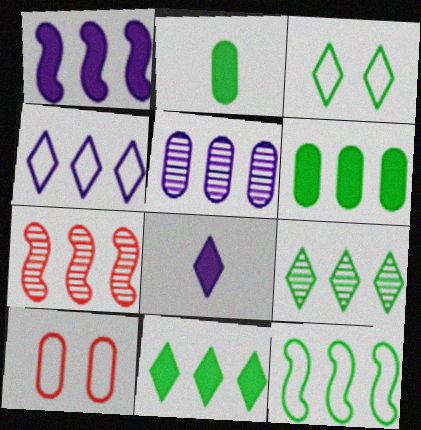[[1, 4, 5], 
[1, 7, 12], 
[2, 5, 10], 
[4, 6, 7], 
[5, 7, 9], 
[6, 9, 12]]